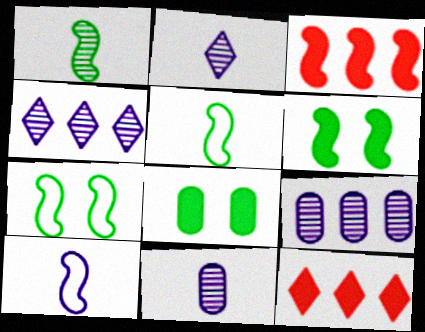[[7, 11, 12]]